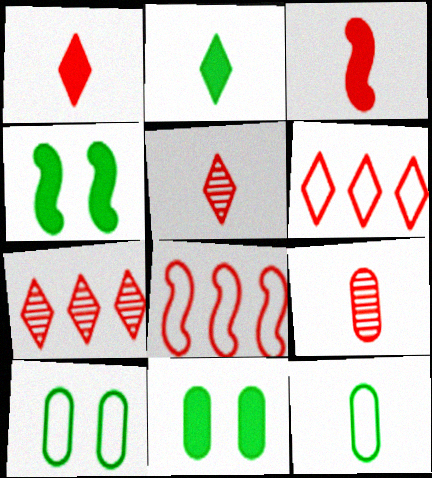[]